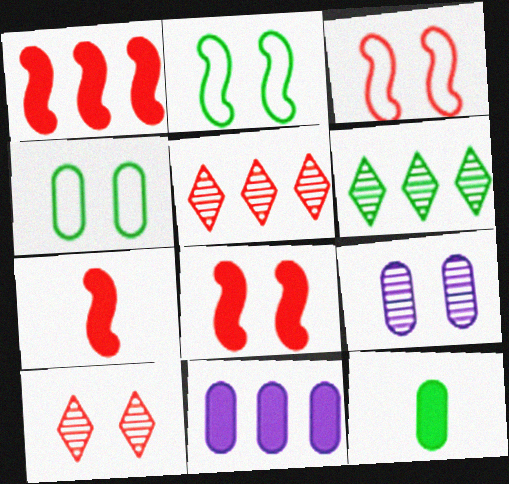[[1, 7, 8], 
[2, 6, 12]]